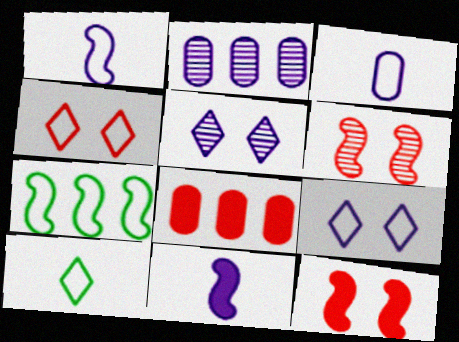[[2, 9, 11], 
[2, 10, 12], 
[3, 4, 7], 
[6, 7, 11]]